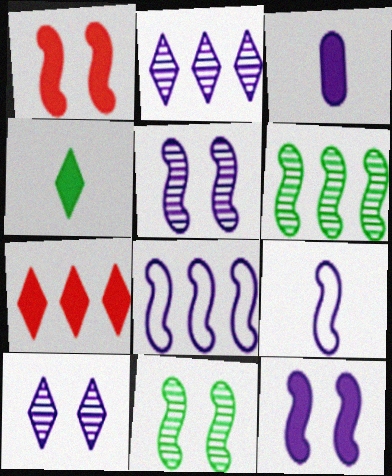[[1, 6, 9], 
[3, 8, 10]]